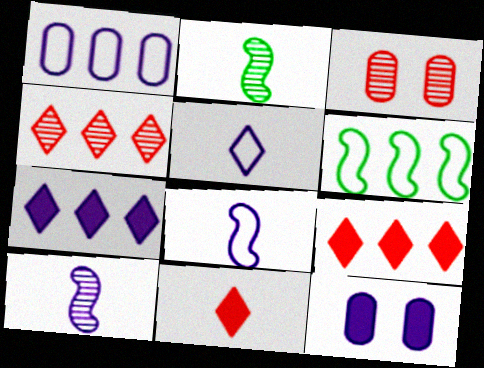[]